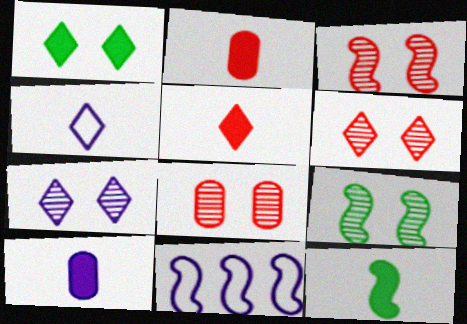[[3, 6, 8], 
[3, 11, 12], 
[5, 10, 12], 
[7, 8, 9], 
[7, 10, 11]]